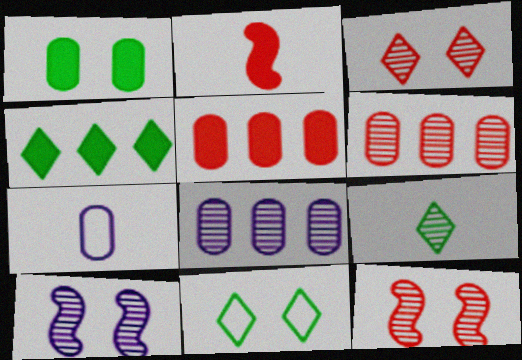[[1, 6, 7], 
[2, 7, 9], 
[2, 8, 11], 
[4, 7, 12], 
[4, 9, 11], 
[6, 9, 10], 
[8, 9, 12]]